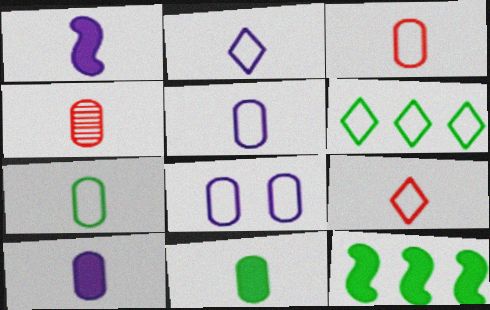[[3, 5, 7], 
[4, 5, 11], 
[4, 7, 10]]